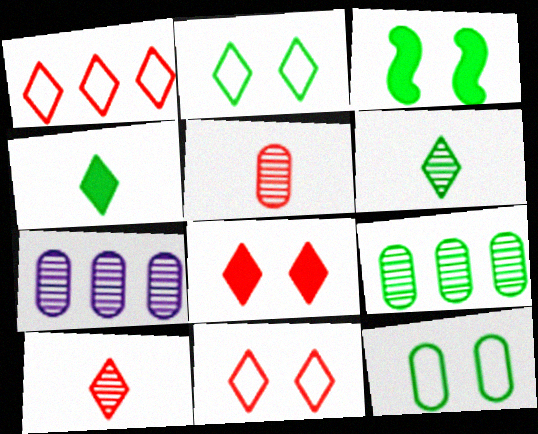[[1, 8, 10]]